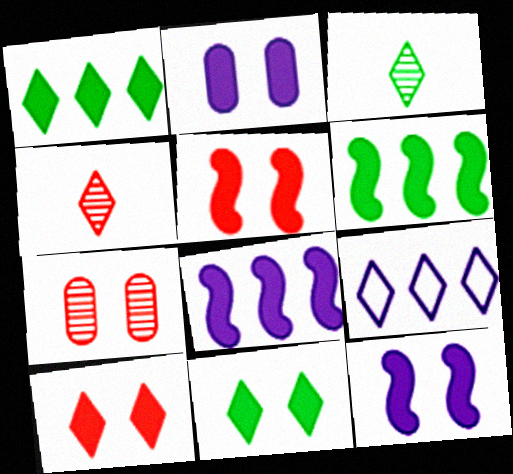[[2, 5, 11], 
[3, 9, 10], 
[4, 9, 11]]